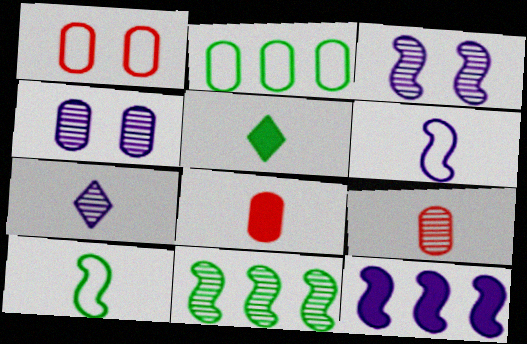[[2, 4, 8], 
[3, 6, 12], 
[5, 6, 9], 
[7, 8, 10]]